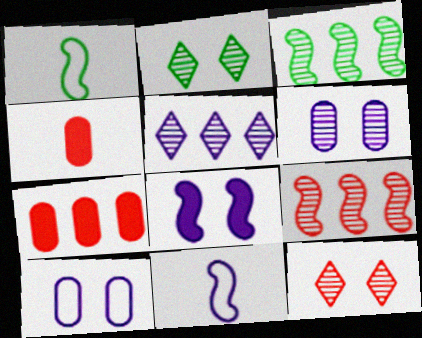[[1, 8, 9], 
[2, 7, 11]]